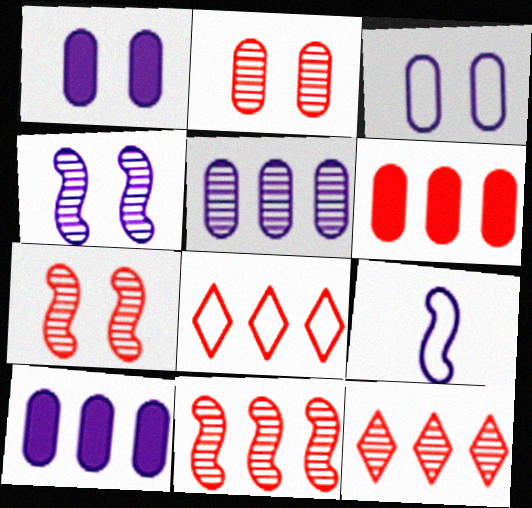[[6, 8, 11]]